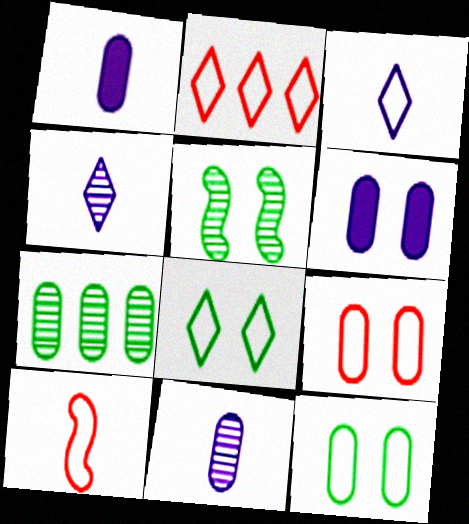[[1, 2, 5], 
[1, 7, 9], 
[2, 3, 8], 
[2, 9, 10]]